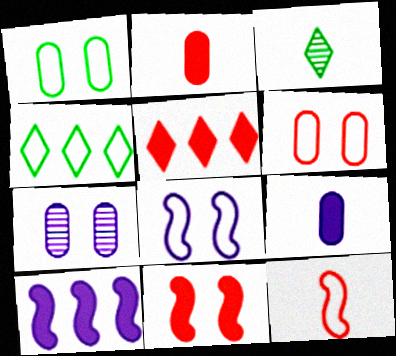[[2, 5, 11], 
[3, 6, 10], 
[3, 9, 12]]